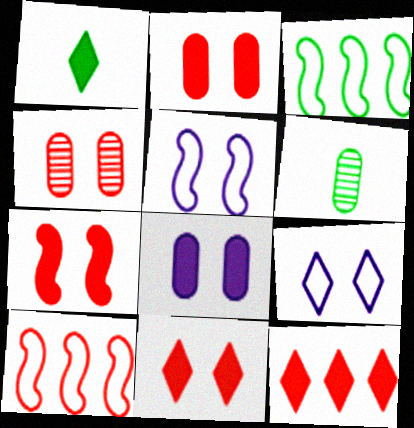[[2, 7, 11], 
[5, 6, 12]]